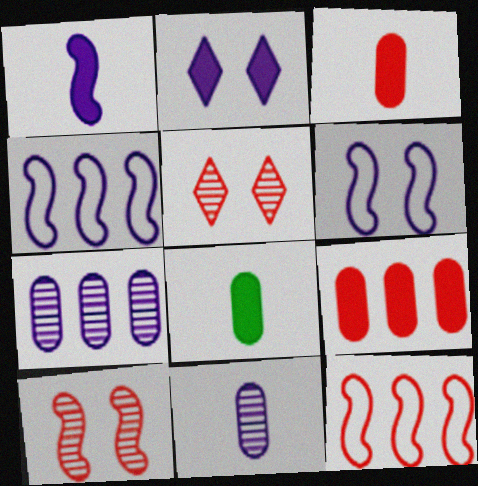[[2, 4, 11], 
[3, 5, 12], 
[4, 5, 8]]